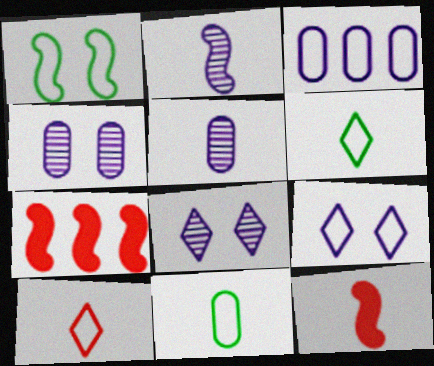[[1, 2, 7], 
[1, 3, 10], 
[4, 6, 7], 
[5, 6, 12], 
[7, 8, 11]]